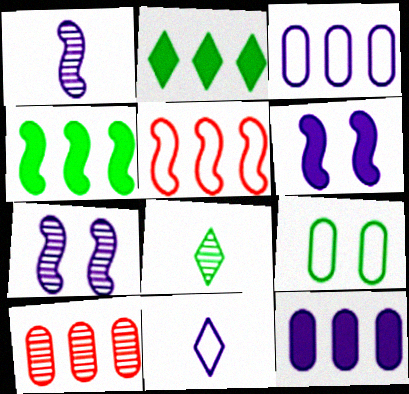[[4, 8, 9], 
[5, 9, 11], 
[7, 8, 10], 
[7, 11, 12]]